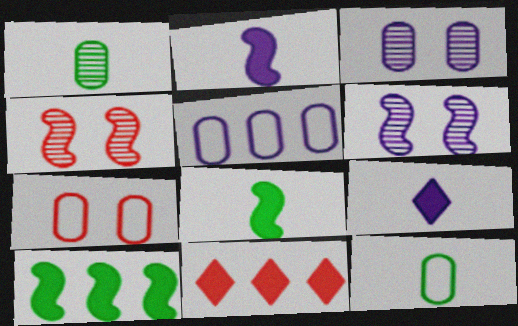[[5, 6, 9], 
[5, 7, 12], 
[6, 11, 12]]